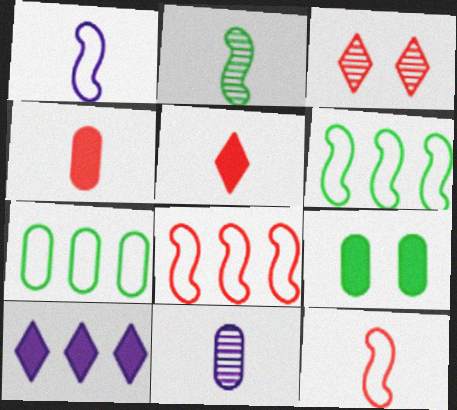[[3, 4, 8]]